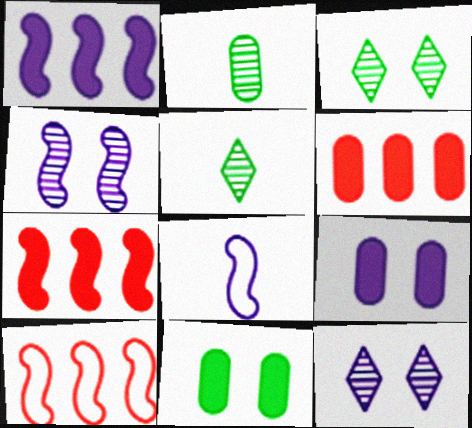[[1, 4, 8], 
[3, 6, 8], 
[5, 9, 10]]